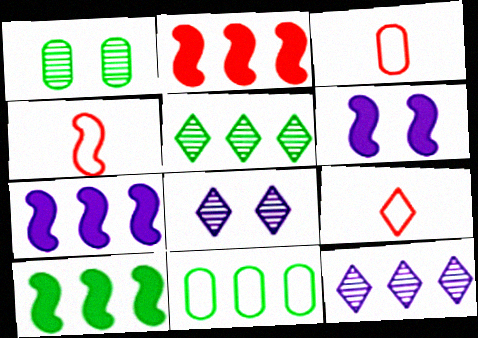[[1, 7, 9], 
[2, 7, 10], 
[2, 11, 12], 
[3, 4, 9], 
[3, 5, 6], 
[3, 8, 10], 
[5, 10, 11]]